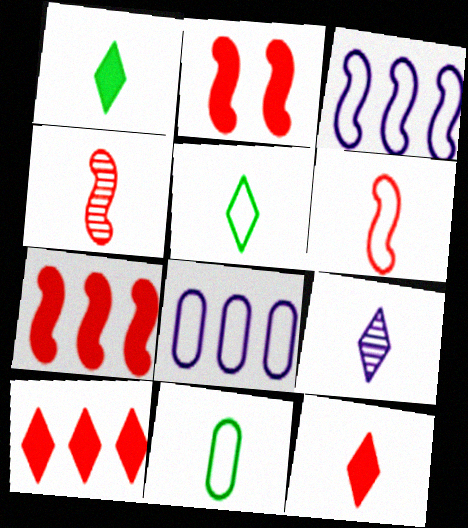[[5, 9, 12]]